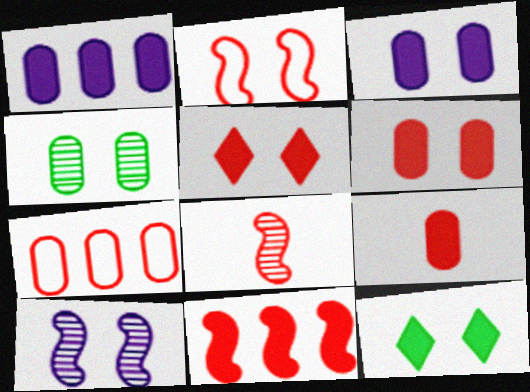[[2, 8, 11], 
[5, 7, 8], 
[5, 9, 11]]